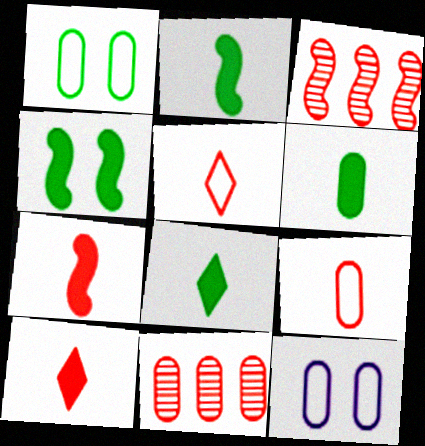[[2, 6, 8], 
[3, 8, 12], 
[6, 11, 12]]